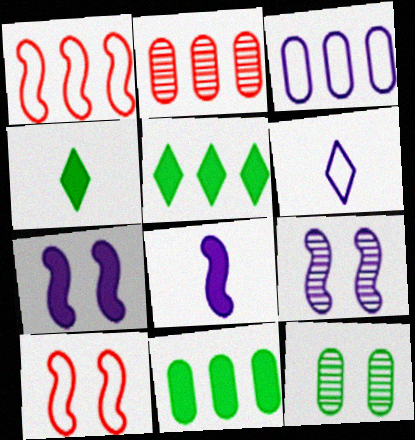[[2, 3, 11]]